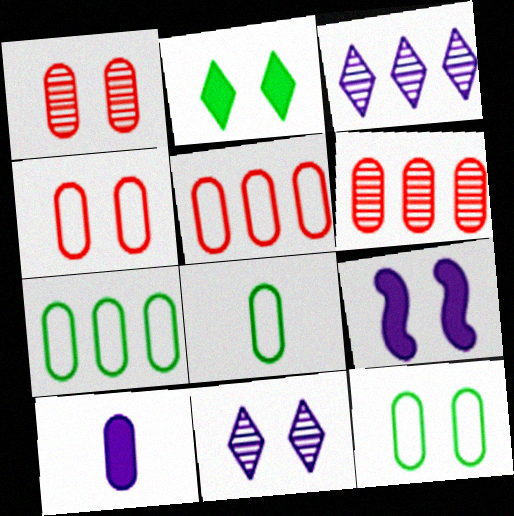[[1, 7, 10], 
[6, 10, 12], 
[7, 8, 12]]